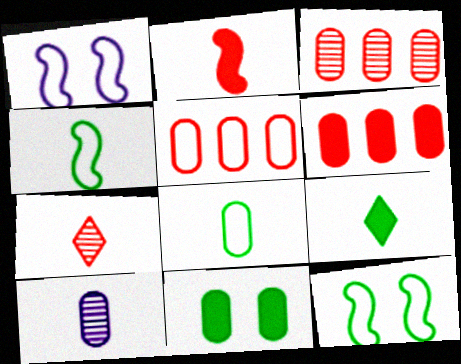[[1, 3, 9], 
[3, 5, 6], 
[5, 10, 11]]